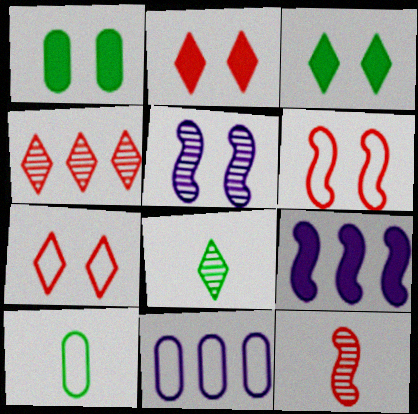[[1, 5, 7], 
[3, 11, 12]]